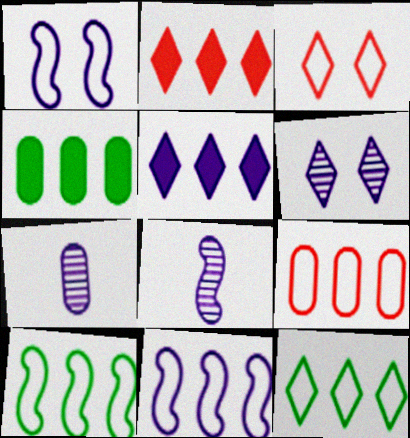[[1, 5, 7], 
[3, 4, 8], 
[9, 11, 12]]